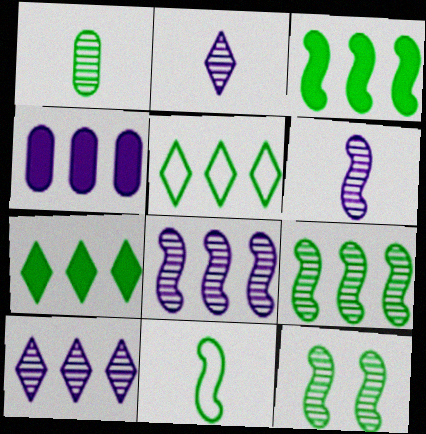[[3, 11, 12]]